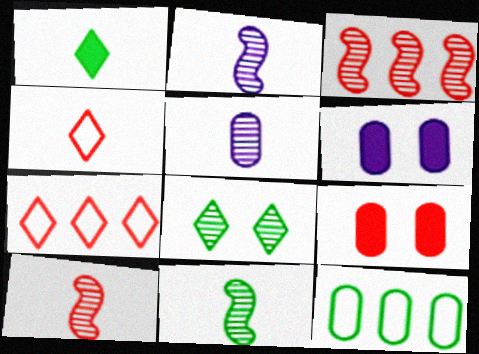[[2, 10, 11], 
[3, 4, 9], 
[3, 5, 8], 
[5, 9, 12], 
[6, 7, 11], 
[7, 9, 10]]